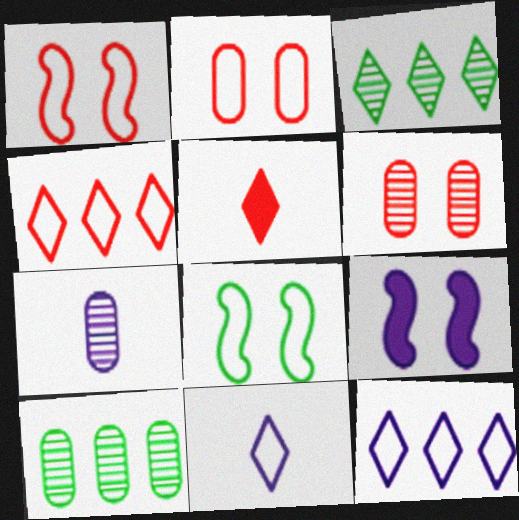[[6, 7, 10], 
[7, 9, 12]]